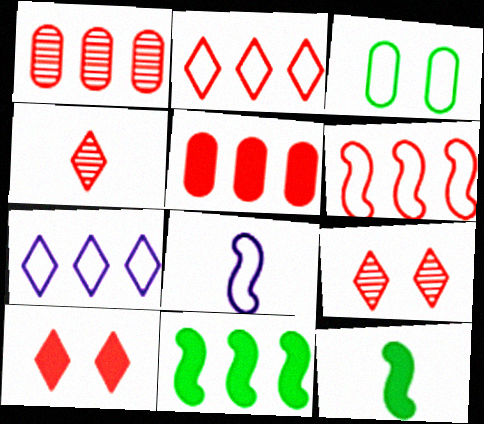[[1, 7, 11], 
[2, 3, 8], 
[2, 4, 10]]